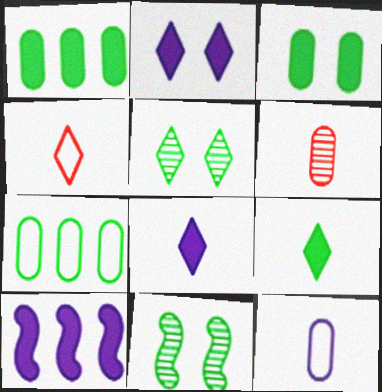[[7, 9, 11]]